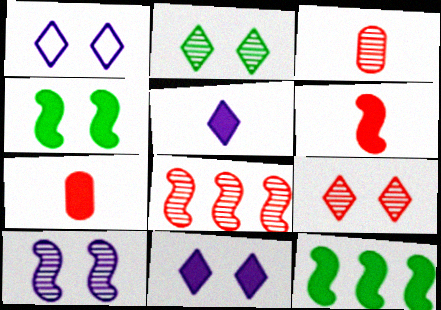[[1, 3, 12], 
[3, 8, 9], 
[7, 11, 12]]